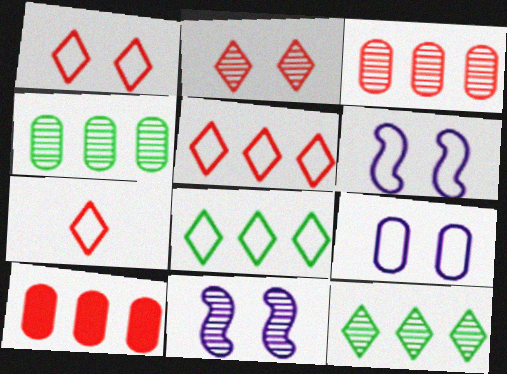[[1, 5, 7]]